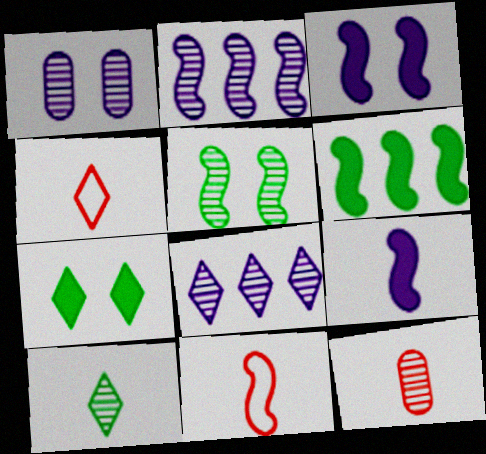[[1, 4, 6], 
[4, 7, 8], 
[5, 8, 12]]